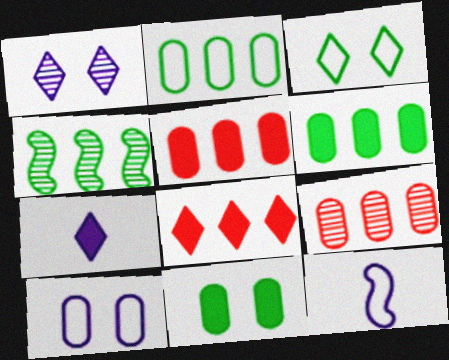[]